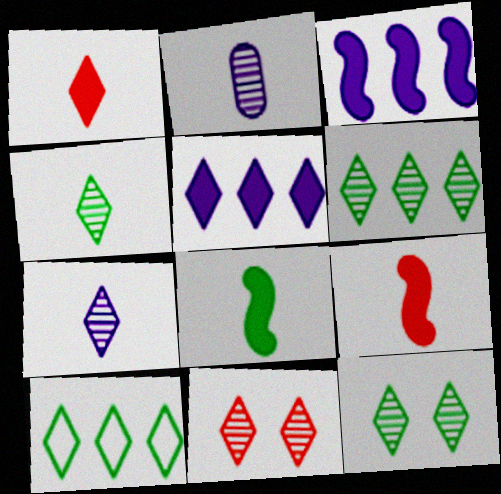[[4, 6, 12], 
[6, 7, 11]]